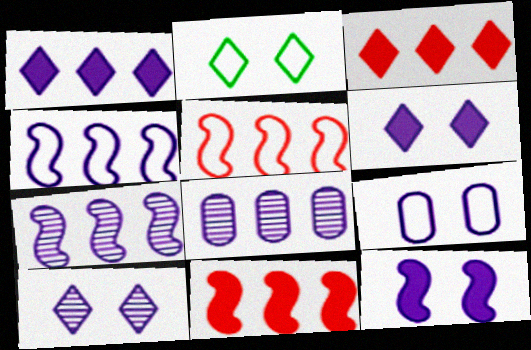[[1, 4, 8], 
[9, 10, 12]]